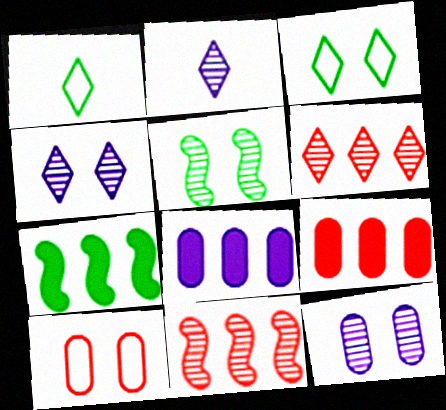[[2, 7, 10]]